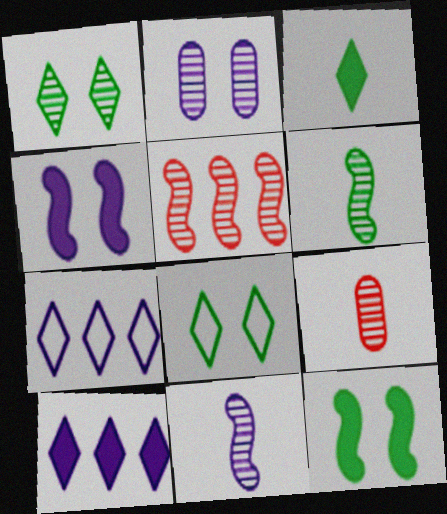[[7, 9, 12]]